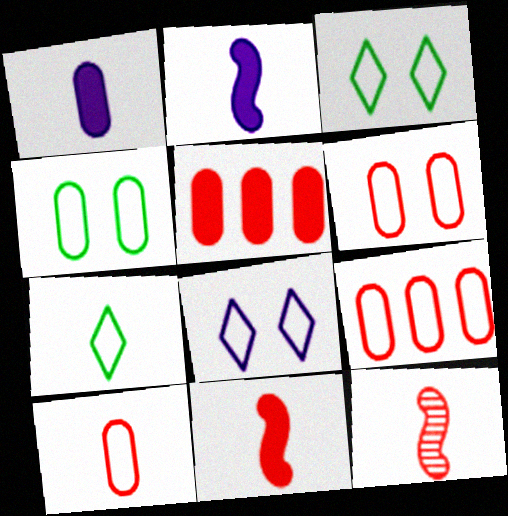[[1, 7, 12], 
[6, 9, 10]]